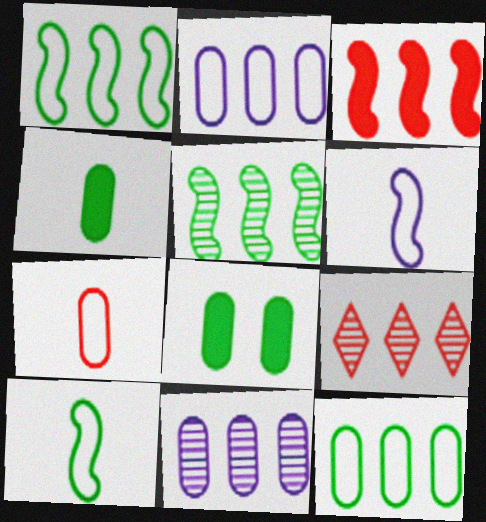[[5, 9, 11], 
[6, 8, 9], 
[7, 8, 11]]